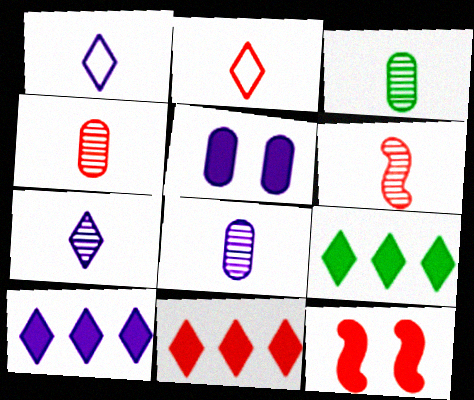[[3, 4, 8], 
[3, 6, 7], 
[9, 10, 11]]